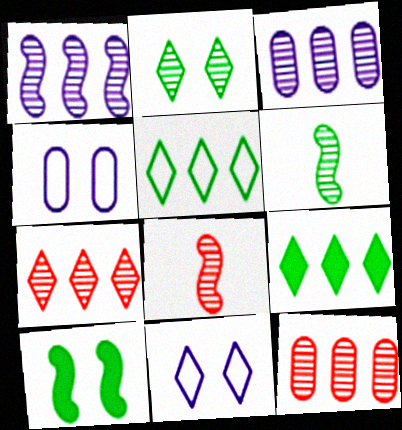[[2, 3, 8], 
[4, 8, 9]]